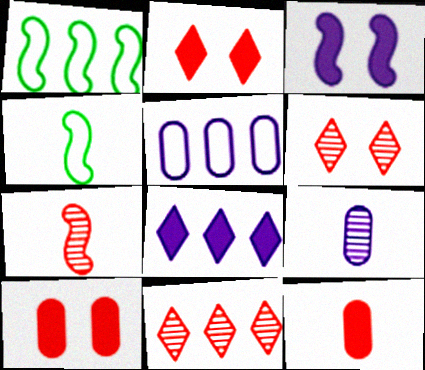[[1, 2, 9], 
[1, 3, 7]]